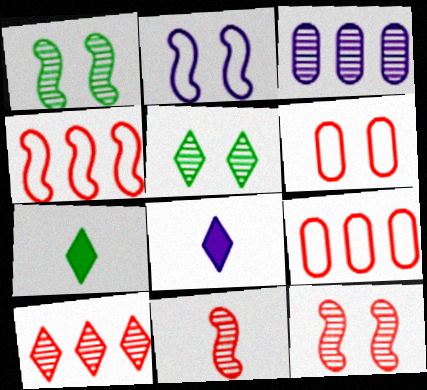[[1, 8, 9], 
[2, 3, 8], 
[3, 5, 11]]